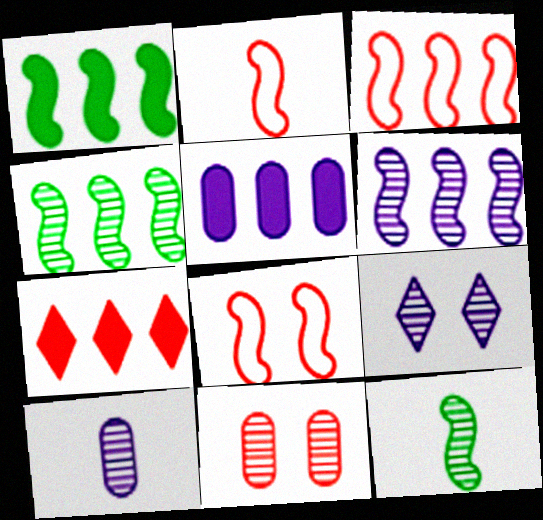[[1, 3, 6], 
[1, 5, 7], 
[2, 3, 8], 
[2, 7, 11], 
[6, 9, 10]]